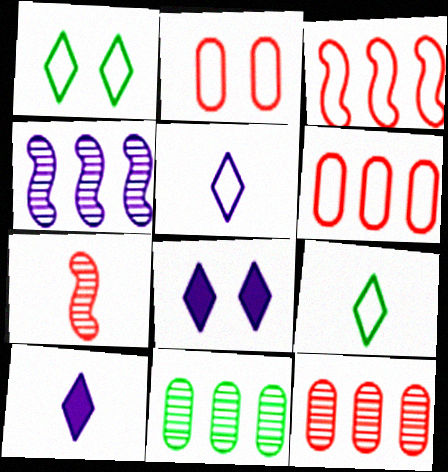[]